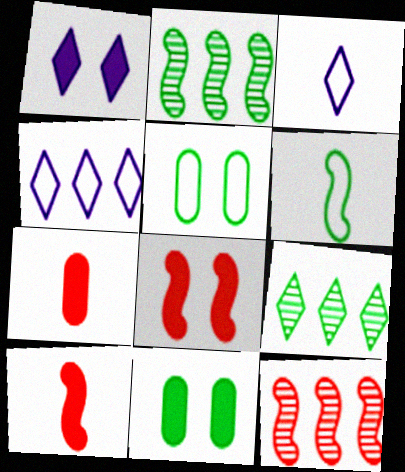[[1, 8, 11], 
[3, 11, 12], 
[6, 9, 11]]